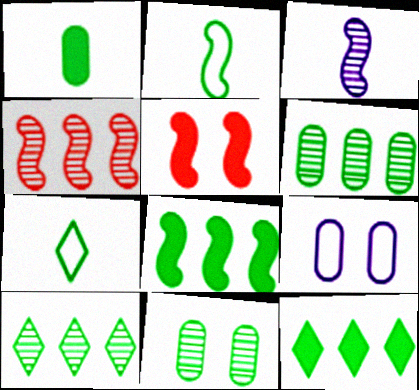[[2, 11, 12], 
[7, 8, 11]]